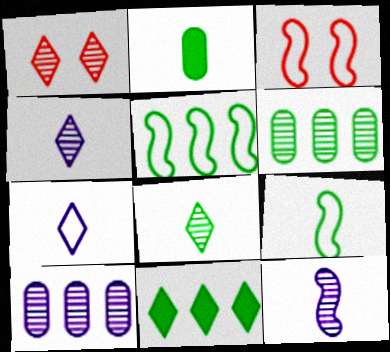[[1, 6, 12], 
[1, 7, 11], 
[2, 8, 9], 
[5, 6, 11]]